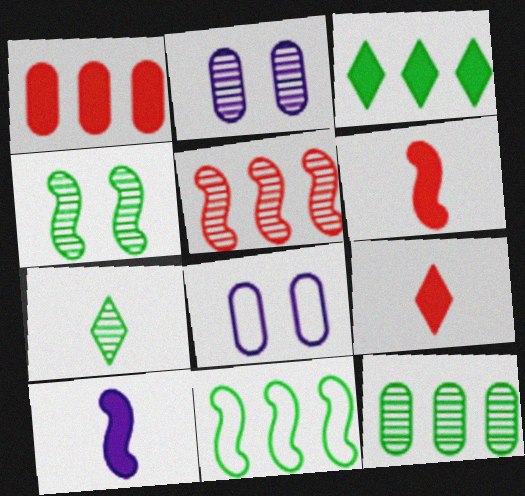[[2, 5, 7], 
[2, 9, 11], 
[3, 11, 12], 
[4, 7, 12]]